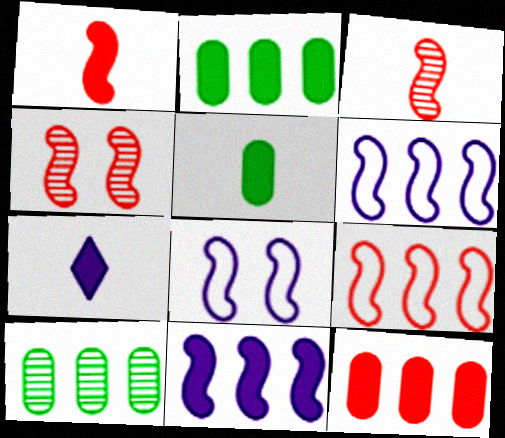[[1, 4, 9], 
[1, 5, 7]]